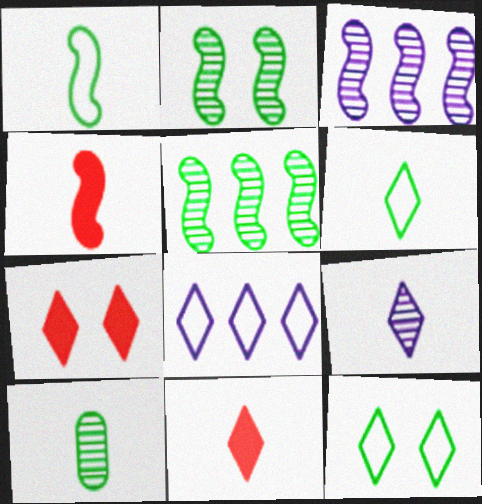[[6, 9, 11]]